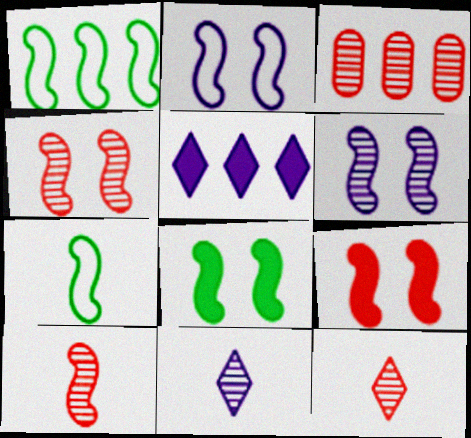[[1, 3, 5], 
[2, 4, 8], 
[3, 4, 12]]